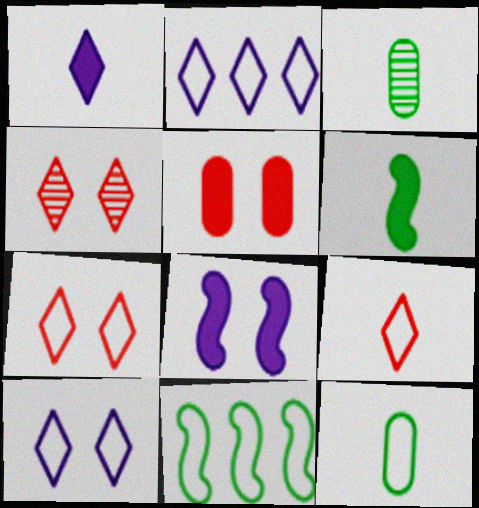[]